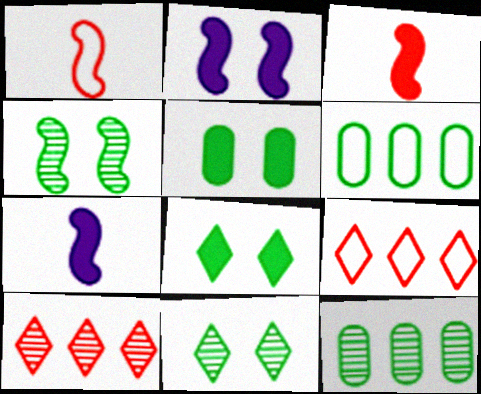[]